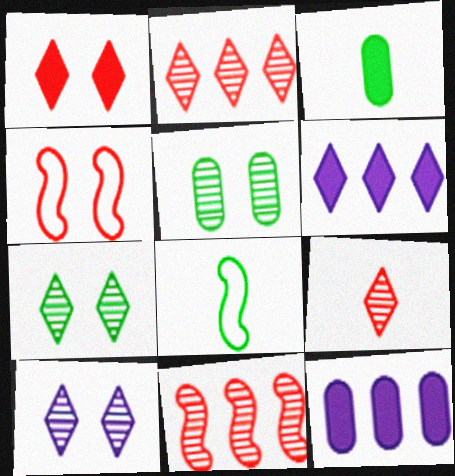[]